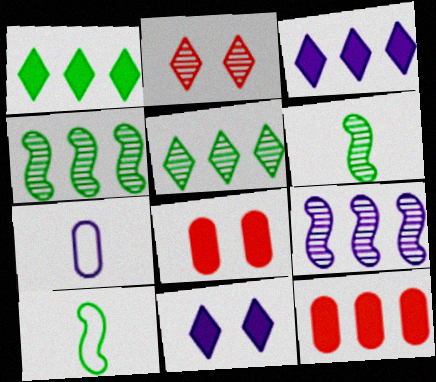[[7, 9, 11]]